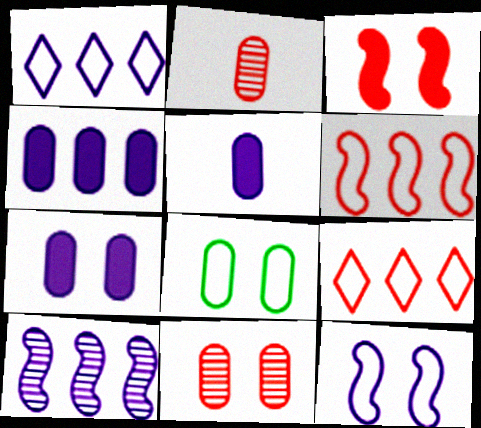[[1, 4, 10], 
[2, 3, 9], 
[2, 4, 8], 
[4, 5, 7], 
[7, 8, 11]]